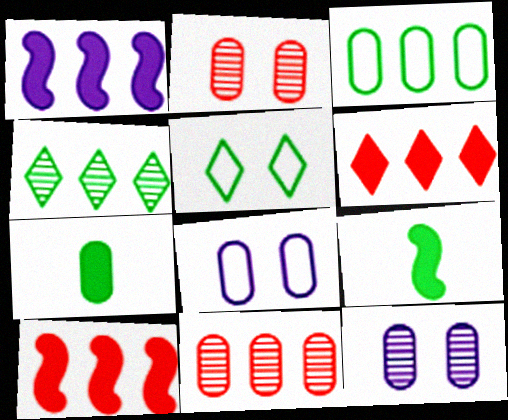[[7, 8, 11]]